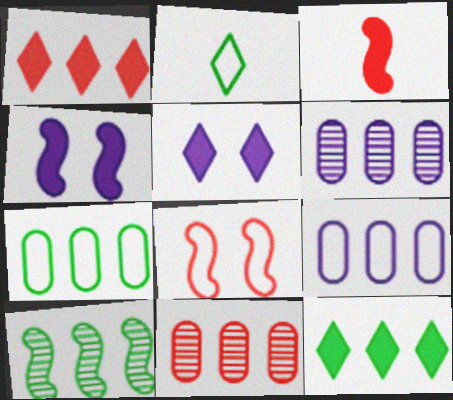[[1, 9, 10], 
[2, 4, 11], 
[2, 8, 9], 
[7, 10, 12]]